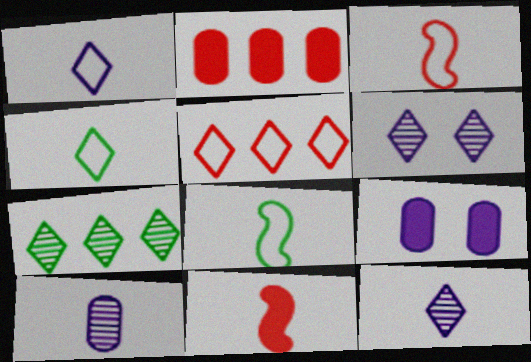[[2, 6, 8], 
[3, 7, 9], 
[4, 10, 11]]